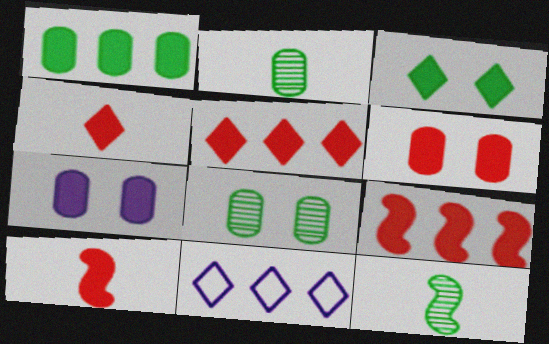[[4, 6, 9], 
[5, 6, 10], 
[6, 11, 12], 
[8, 10, 11]]